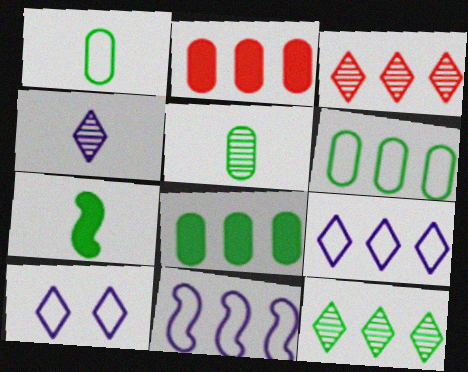[[2, 11, 12], 
[3, 8, 11]]